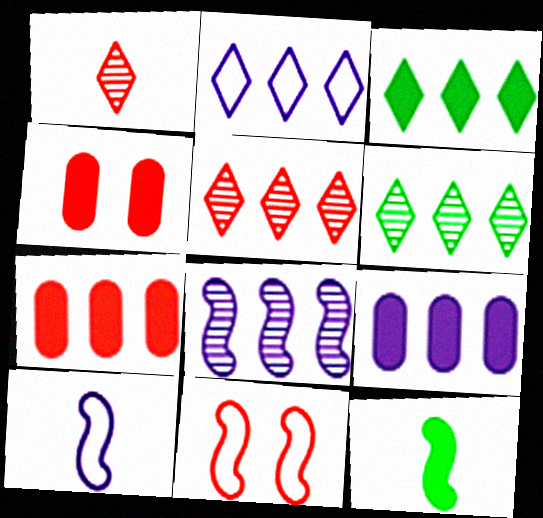[[1, 7, 11], 
[2, 3, 5], 
[2, 8, 9], 
[4, 6, 10], 
[8, 11, 12]]